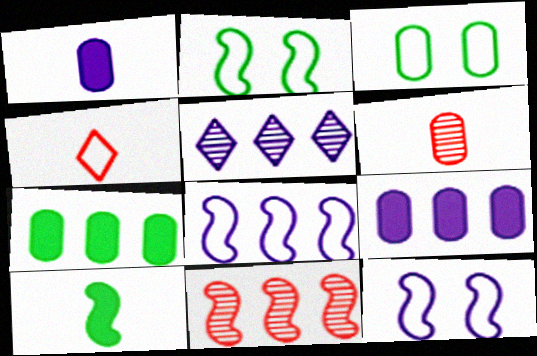[[1, 5, 12], 
[3, 4, 8], 
[3, 6, 9], 
[5, 8, 9], 
[10, 11, 12]]